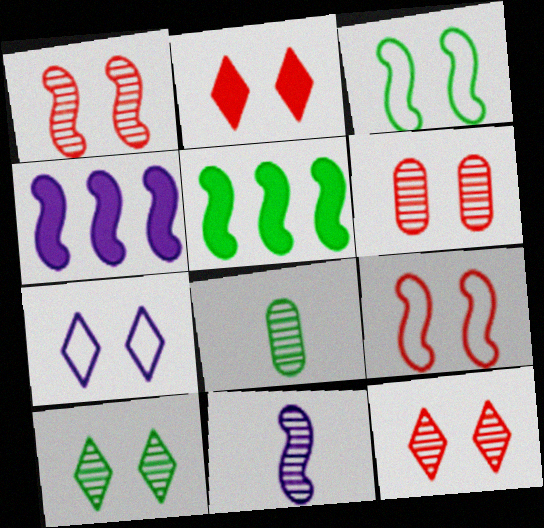[[1, 6, 12], 
[2, 6, 9], 
[2, 7, 10], 
[5, 9, 11]]